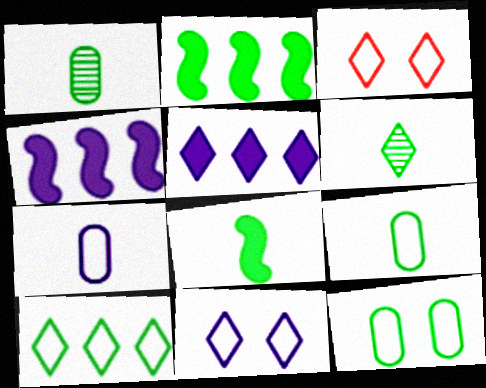[[1, 3, 4], 
[2, 6, 12], 
[3, 5, 6], 
[6, 8, 9]]